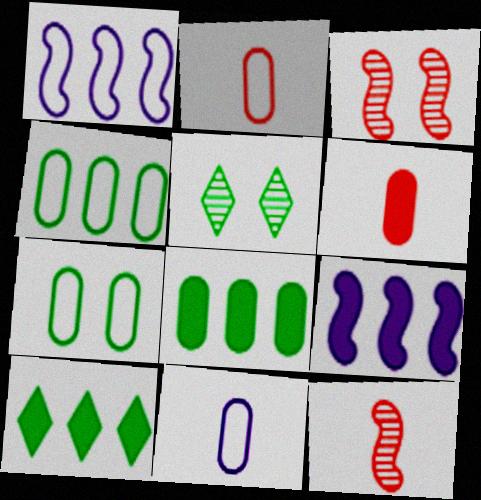[[1, 5, 6], 
[2, 5, 9], 
[3, 10, 11]]